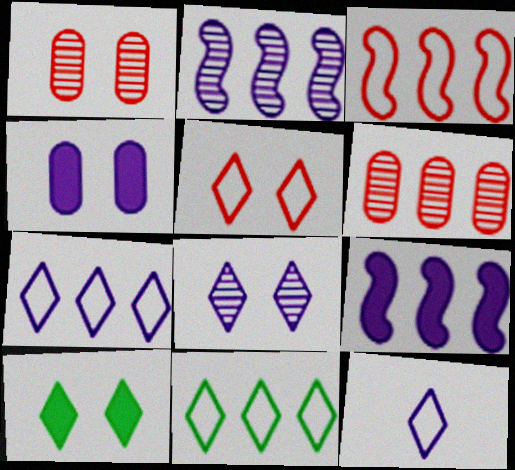[[2, 4, 12], 
[5, 8, 10], 
[5, 11, 12], 
[6, 9, 11]]